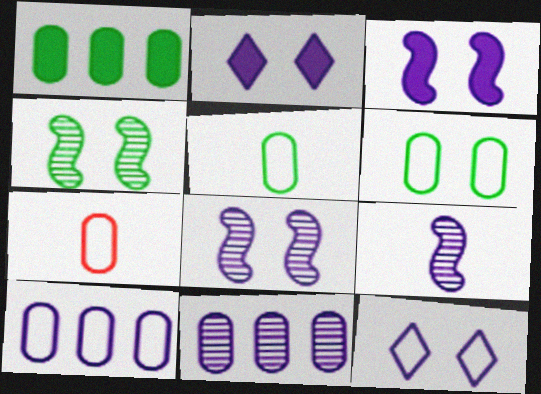[[2, 9, 10], 
[6, 7, 10]]